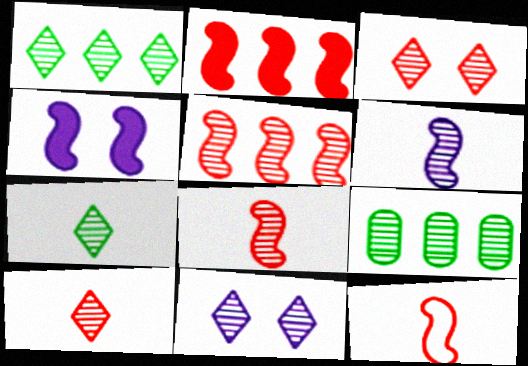[[1, 10, 11], 
[3, 6, 9], 
[8, 9, 11]]